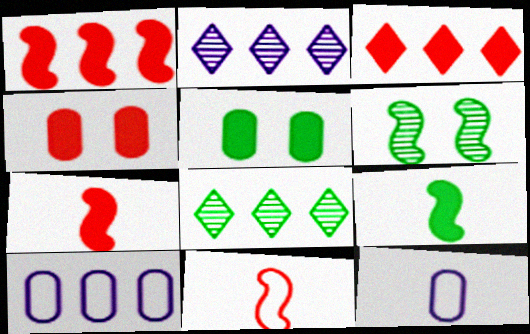[[1, 8, 10], 
[2, 5, 11], 
[3, 4, 7], 
[3, 6, 12]]